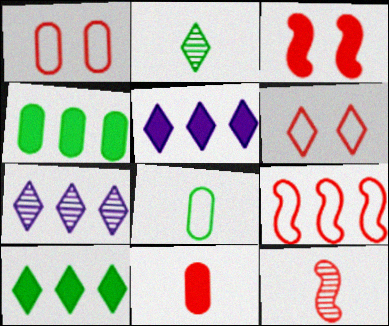[[2, 5, 6], 
[3, 7, 8], 
[3, 9, 12], 
[4, 7, 9]]